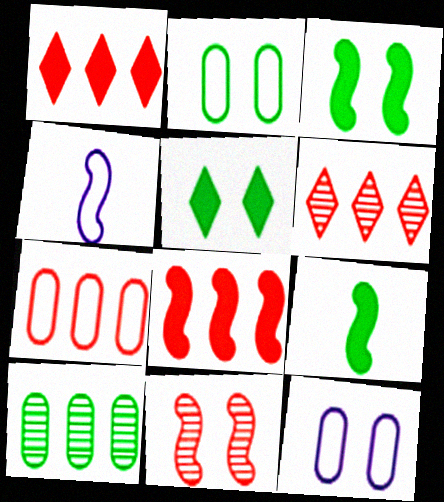[[5, 11, 12], 
[6, 7, 8], 
[6, 9, 12]]